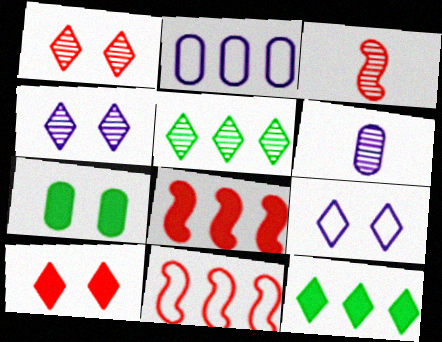[[2, 5, 8]]